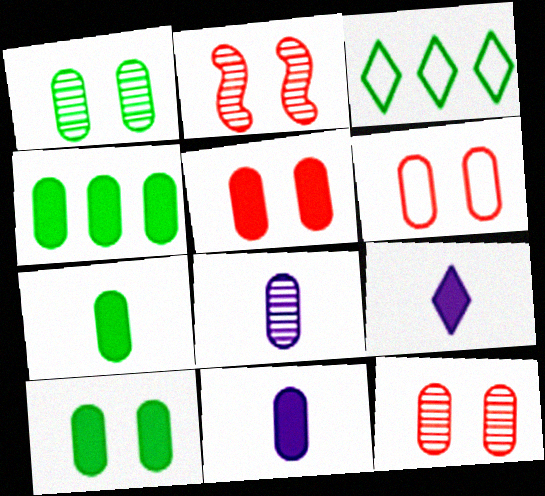[[2, 3, 11], 
[4, 5, 11], 
[4, 6, 8], 
[4, 7, 10], 
[5, 6, 12]]